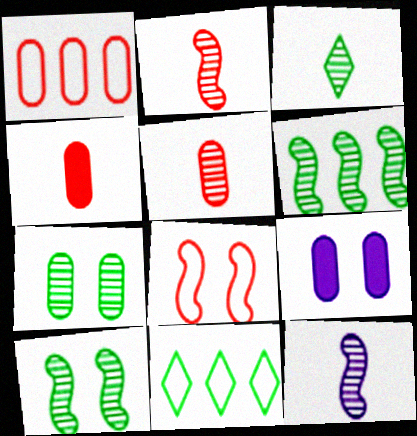[[2, 9, 11], 
[3, 5, 12], 
[3, 6, 7]]